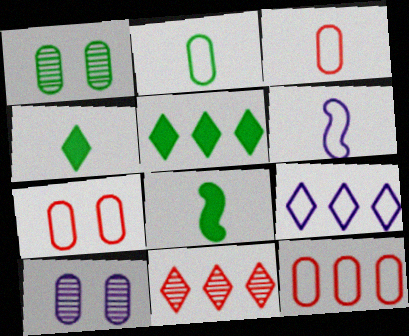[[3, 7, 12], 
[5, 9, 11]]